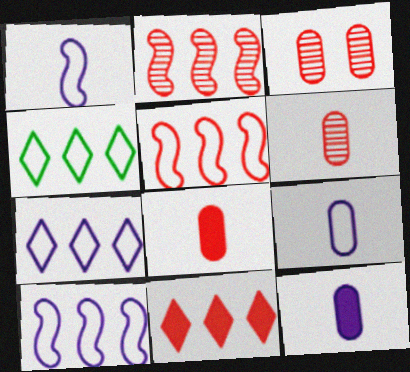[]